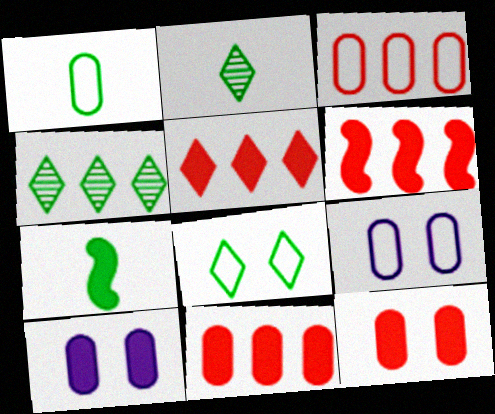[[1, 2, 7], 
[1, 3, 9], 
[2, 6, 9], 
[5, 6, 11], 
[5, 7, 10]]